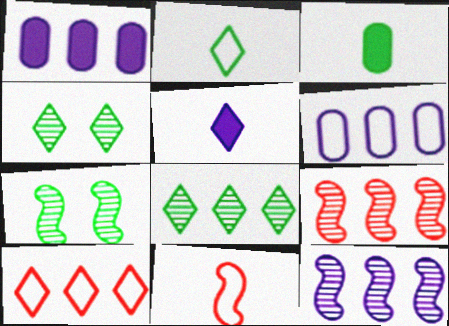[[1, 4, 11], 
[4, 5, 10]]